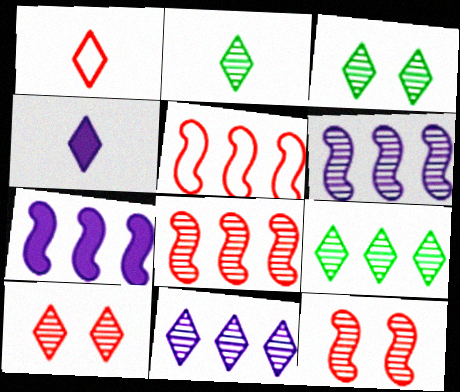[[1, 2, 4], 
[2, 3, 9], 
[2, 10, 11]]